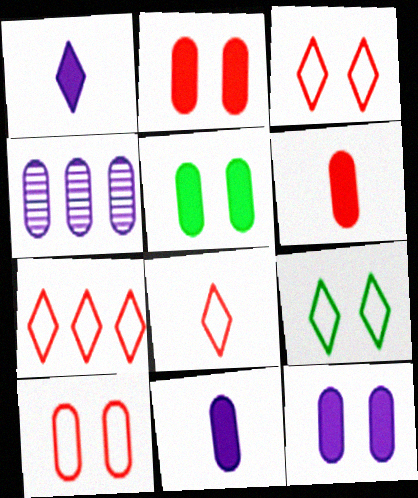[[2, 5, 12], 
[3, 7, 8]]